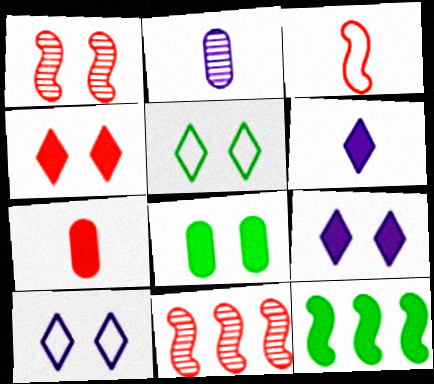[[1, 8, 10], 
[7, 9, 12]]